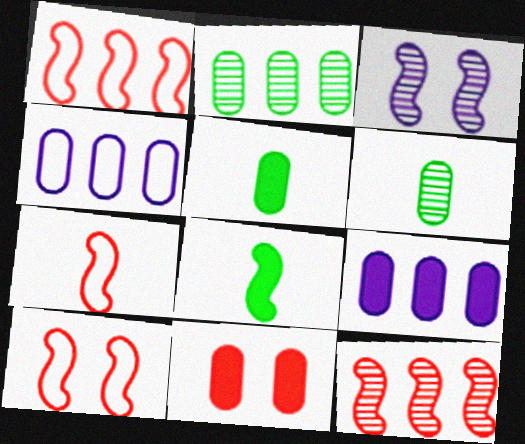[[1, 3, 8], 
[1, 7, 10], 
[4, 6, 11], 
[5, 9, 11]]